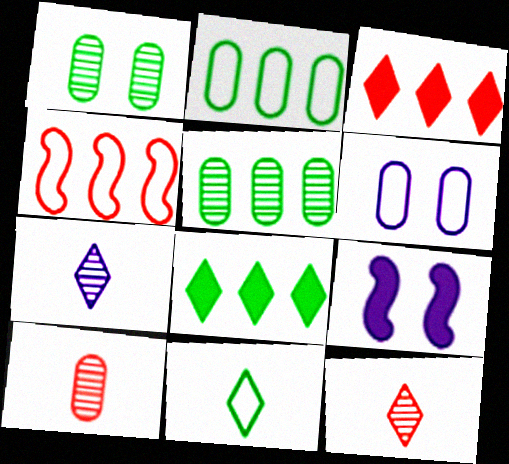[[2, 9, 12], 
[4, 6, 11]]